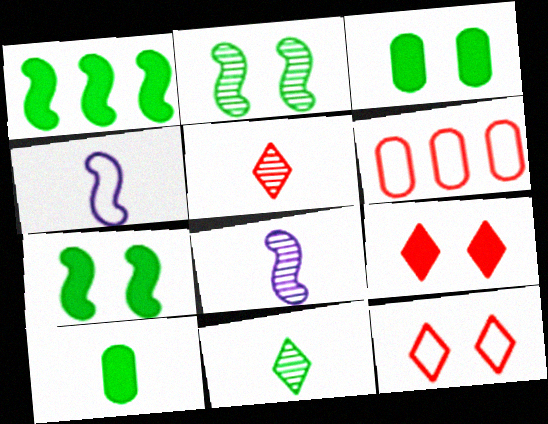[[4, 5, 10]]